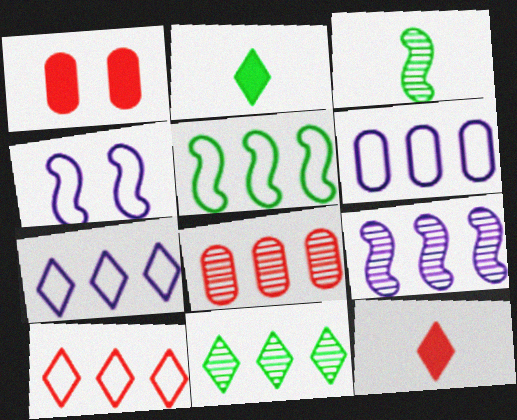[[1, 3, 7], 
[2, 4, 8], 
[5, 6, 10], 
[8, 9, 11]]